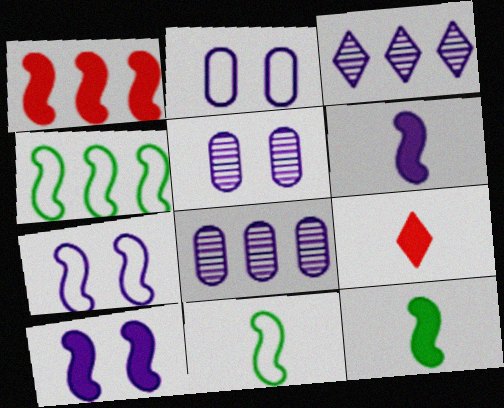[[1, 10, 12], 
[2, 3, 6], 
[4, 5, 9]]